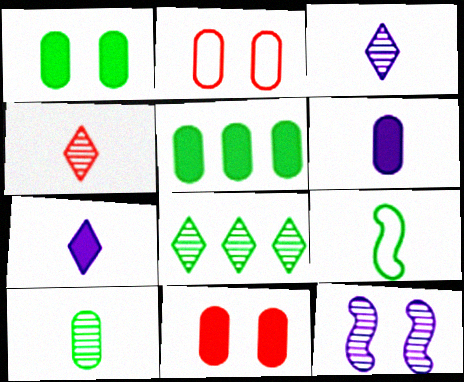[[1, 8, 9], 
[4, 6, 9], 
[5, 6, 11]]